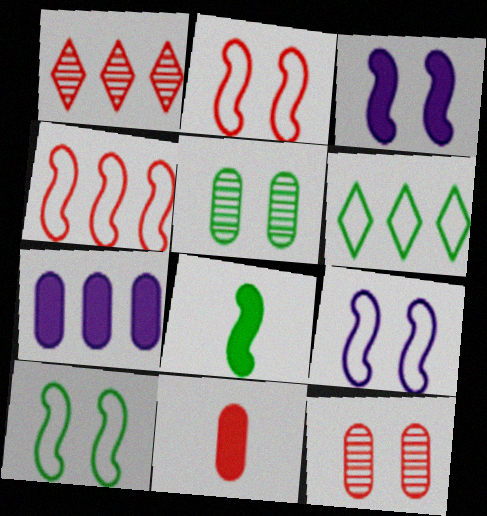[[1, 2, 11], 
[2, 9, 10], 
[5, 6, 8]]